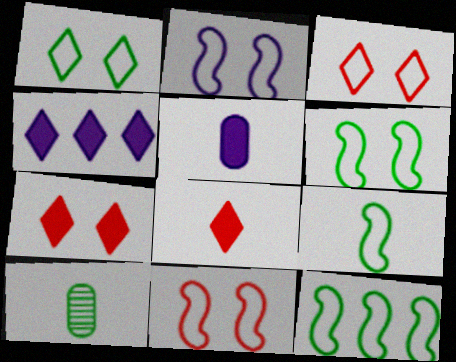[[2, 6, 11], 
[4, 10, 11], 
[6, 9, 12]]